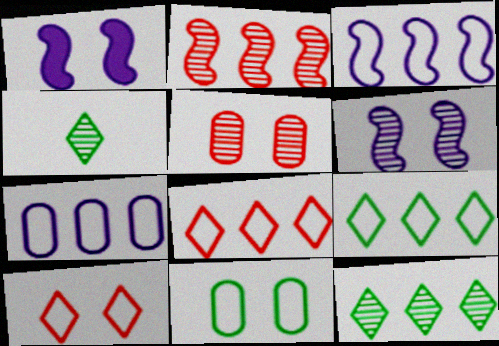[]